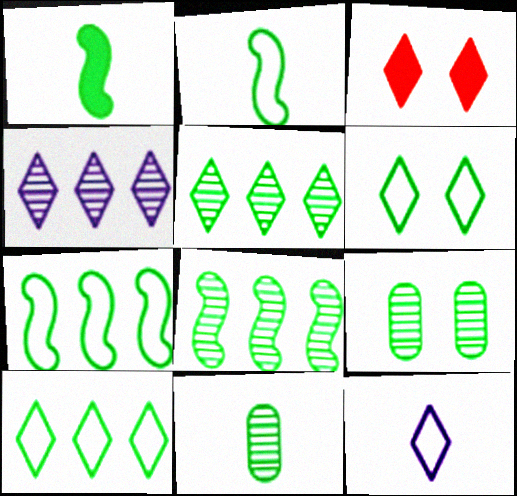[[1, 9, 10], 
[3, 5, 12]]